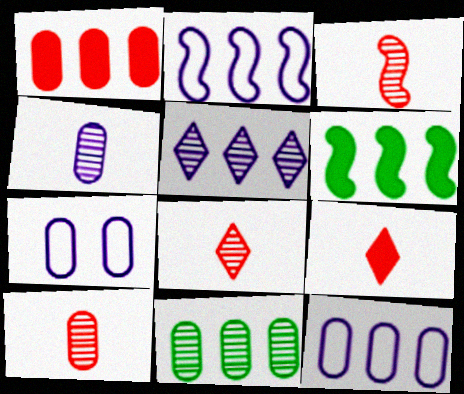[[1, 11, 12], 
[3, 8, 10], 
[6, 7, 8]]